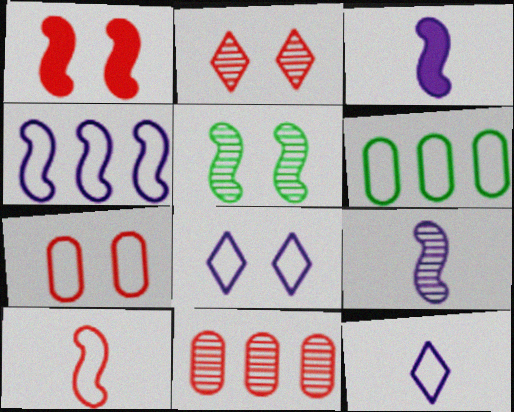[[1, 2, 7], 
[2, 3, 6], 
[6, 8, 10]]